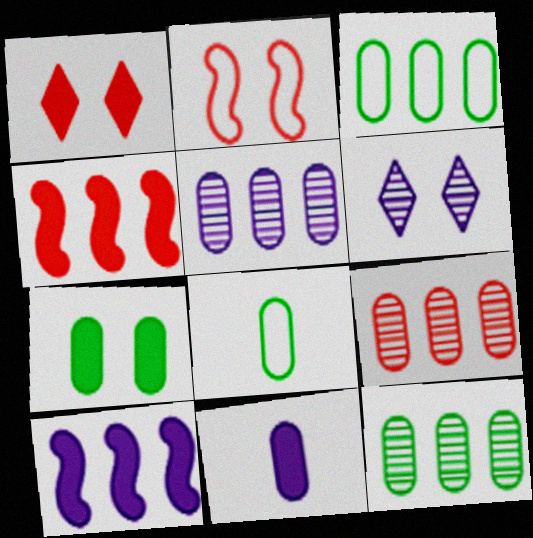[[2, 6, 7], 
[4, 6, 8], 
[5, 9, 12], 
[7, 8, 12]]